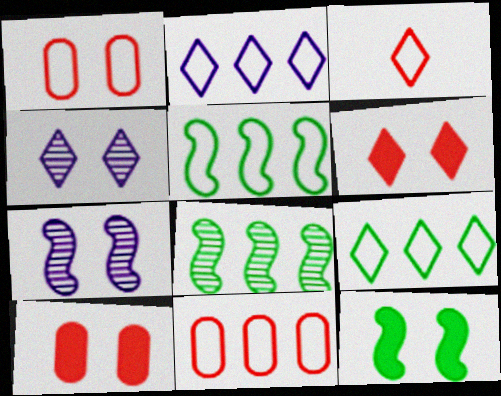[[1, 4, 12], 
[2, 5, 11]]